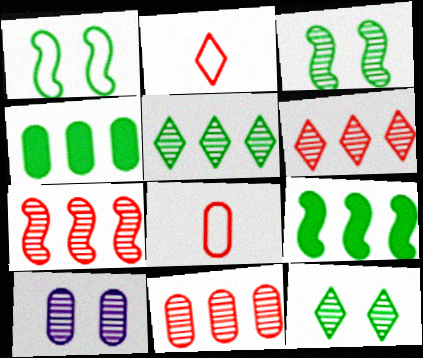[[2, 9, 10], 
[4, 8, 10], 
[6, 7, 11]]